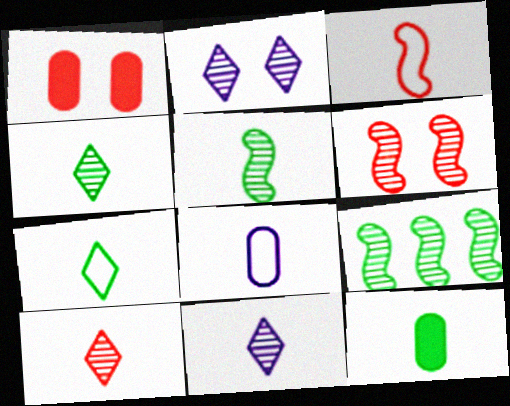[[3, 7, 8], 
[3, 11, 12], 
[4, 10, 11], 
[5, 7, 12]]